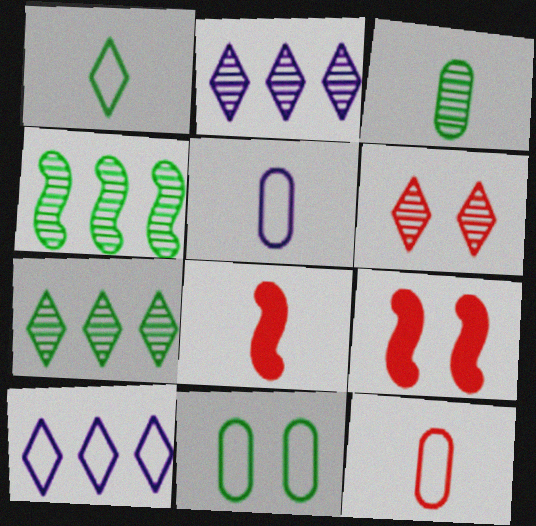[[2, 8, 11], 
[3, 9, 10], 
[5, 7, 9]]